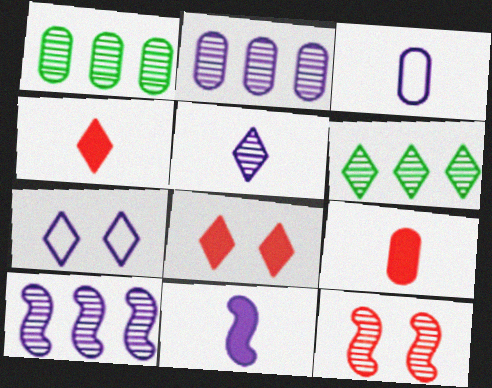[[1, 5, 12], 
[2, 7, 11], 
[3, 5, 11], 
[4, 6, 7]]